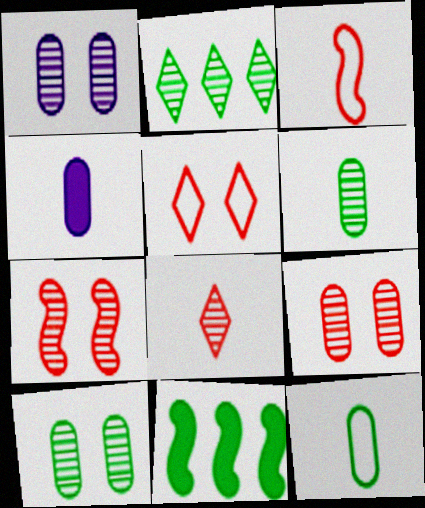[[1, 9, 10]]